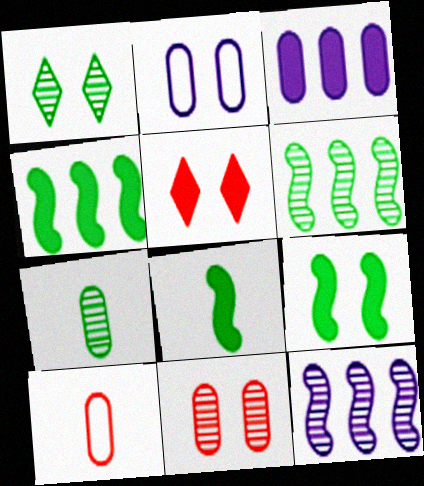[[1, 6, 7], 
[3, 5, 8], 
[4, 8, 9]]